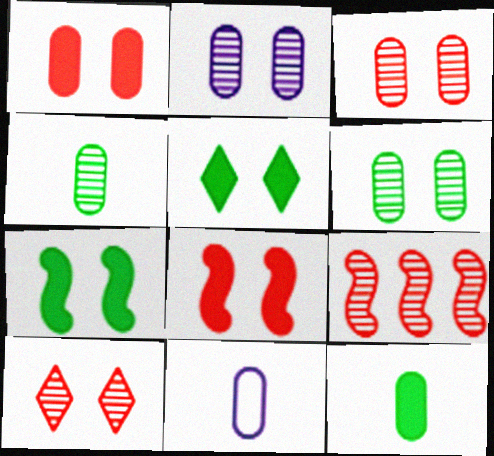[[2, 3, 6], 
[5, 9, 11]]